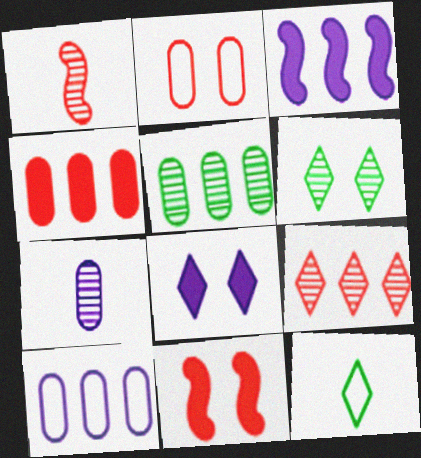[[4, 5, 10], 
[8, 9, 12]]